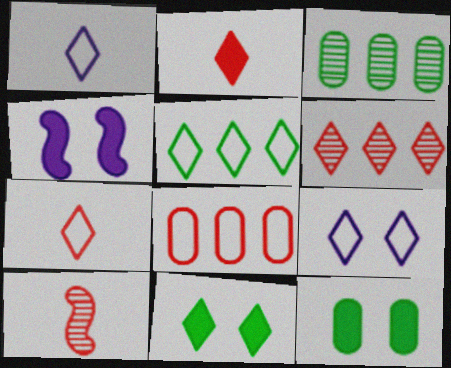[[1, 6, 11], 
[3, 4, 7], 
[5, 7, 9]]